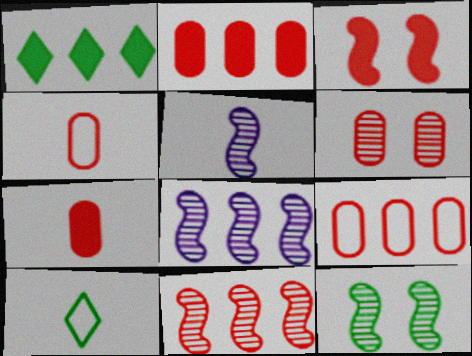[[1, 8, 9], 
[2, 4, 6], 
[5, 7, 10], 
[5, 11, 12], 
[6, 7, 9]]